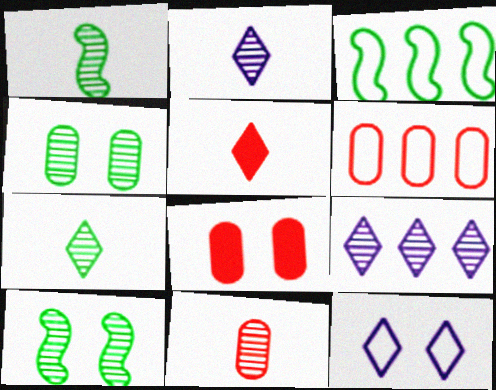[[1, 2, 11], 
[2, 3, 8], 
[6, 8, 11], 
[8, 10, 12], 
[9, 10, 11]]